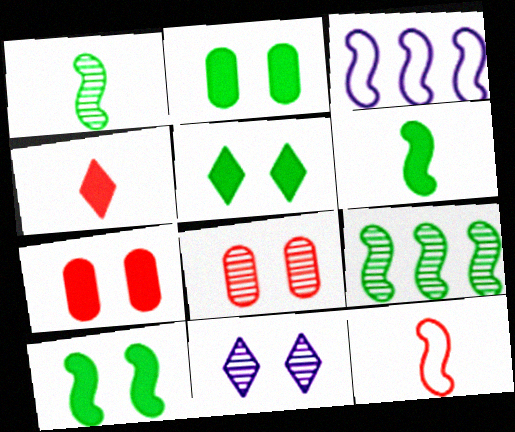[[2, 5, 10]]